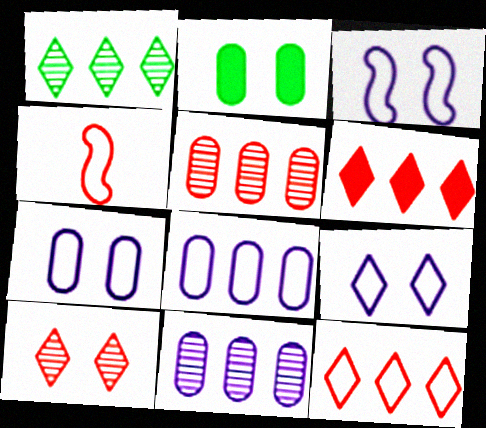[[2, 3, 10], 
[3, 7, 9]]